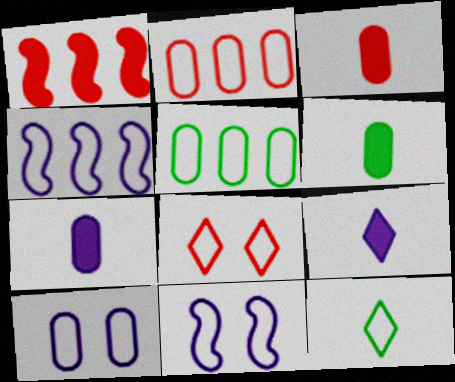[[2, 11, 12], 
[3, 6, 7]]